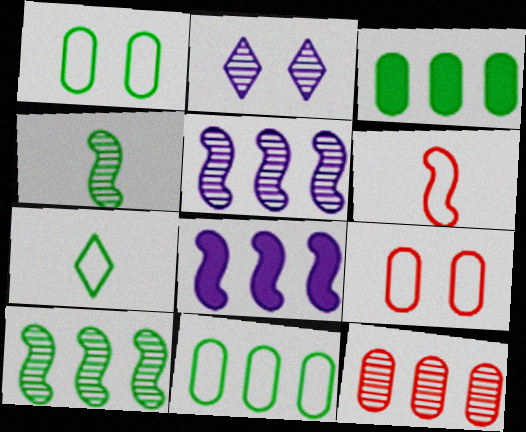[[2, 3, 6], 
[2, 4, 12]]